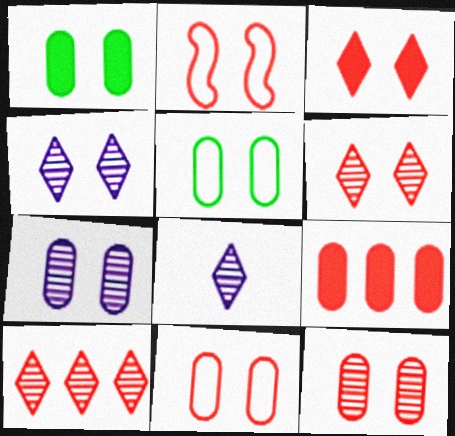[[1, 2, 4], 
[1, 7, 11], 
[2, 3, 12]]